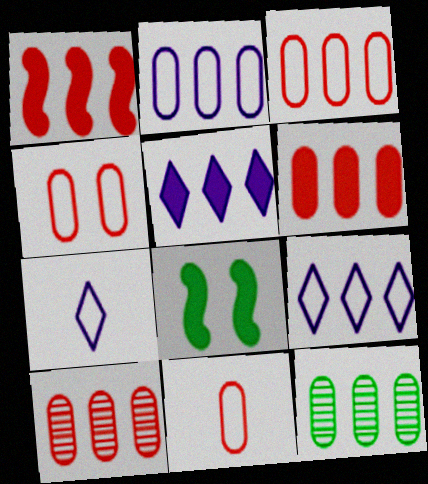[[1, 9, 12], 
[2, 6, 12], 
[3, 4, 11], 
[3, 6, 10], 
[7, 8, 10]]